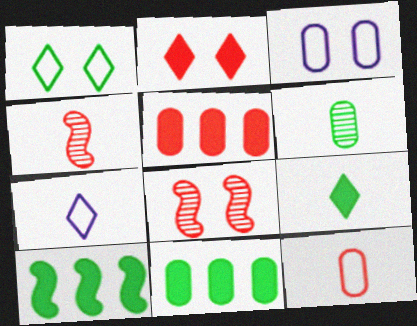[[1, 6, 10], 
[3, 5, 6], 
[7, 8, 11]]